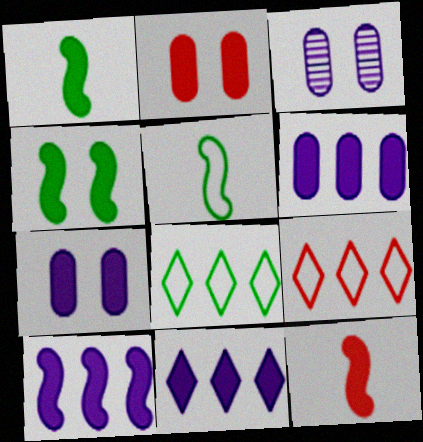[[1, 2, 11], 
[1, 3, 9], 
[3, 8, 12], 
[4, 10, 12], 
[6, 10, 11]]